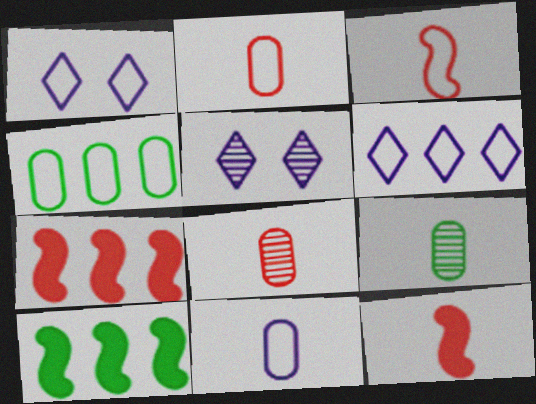[[1, 3, 4], 
[1, 7, 9], 
[1, 8, 10], 
[2, 5, 10], 
[4, 5, 12]]